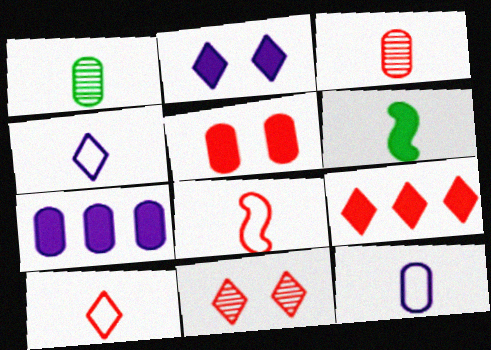[[3, 4, 6], 
[9, 10, 11]]